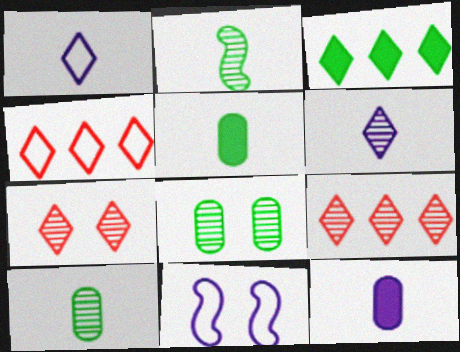[[1, 3, 7], 
[5, 9, 11]]